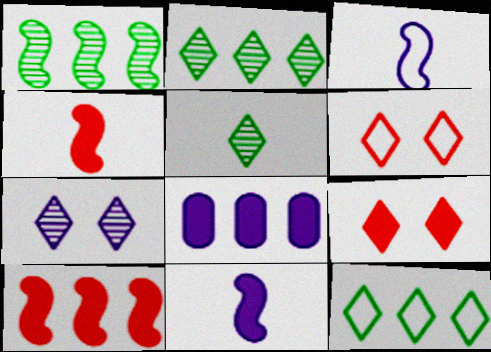[[3, 7, 8]]